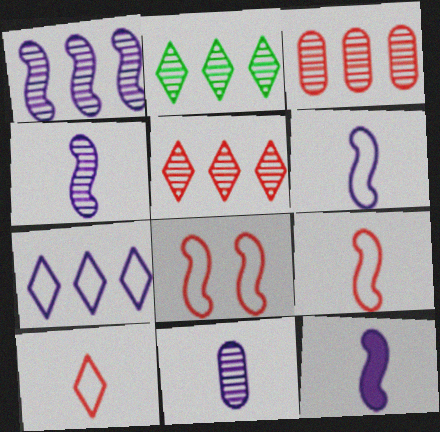[[1, 2, 3], 
[4, 6, 12]]